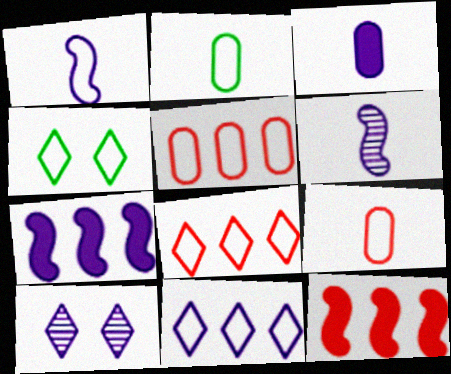[[1, 4, 5], 
[2, 10, 12]]